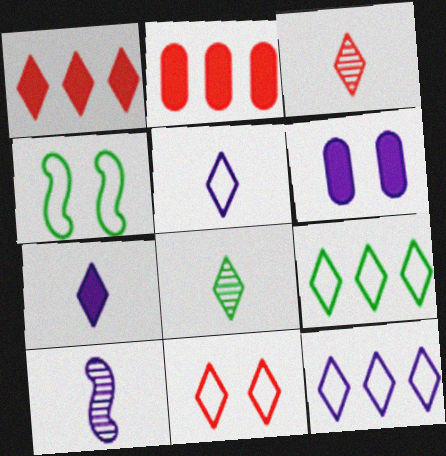[[1, 3, 11], 
[5, 9, 11], 
[6, 10, 12]]